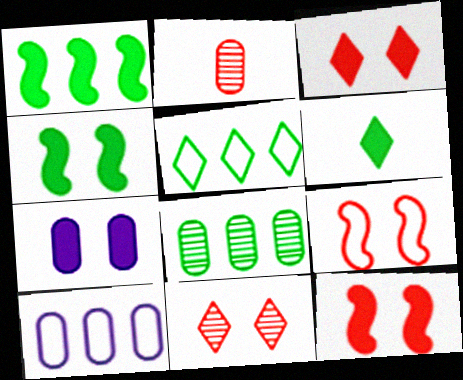[[1, 5, 8], 
[3, 4, 7]]